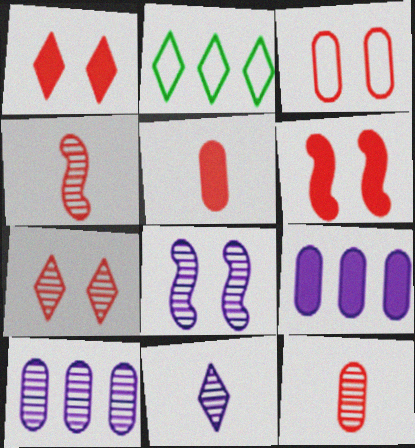[[1, 2, 11], 
[2, 5, 8], 
[3, 6, 7], 
[8, 10, 11]]